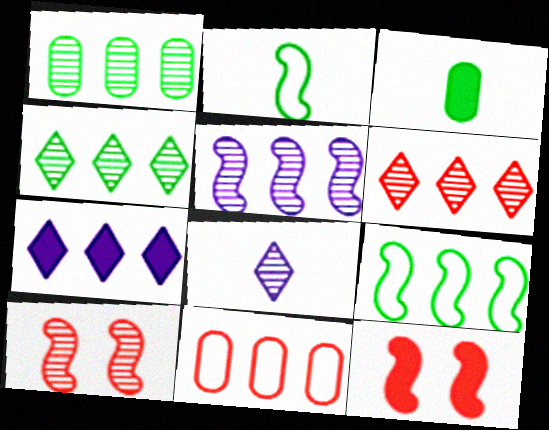[[1, 5, 6], 
[1, 8, 10], 
[2, 5, 12], 
[3, 7, 12]]